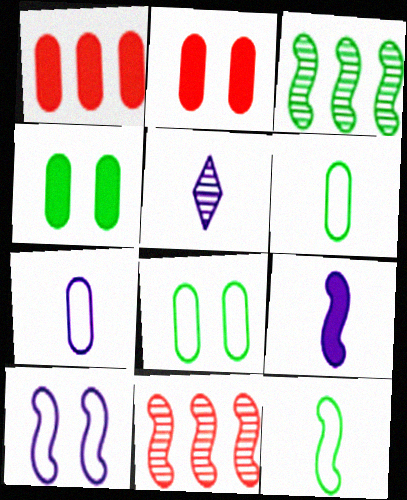[[5, 7, 9]]